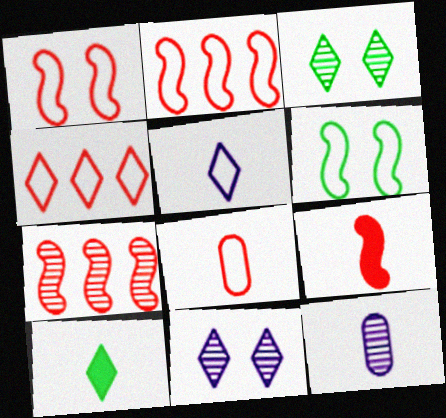[[1, 4, 8], 
[1, 7, 9], 
[3, 7, 12], 
[4, 10, 11]]